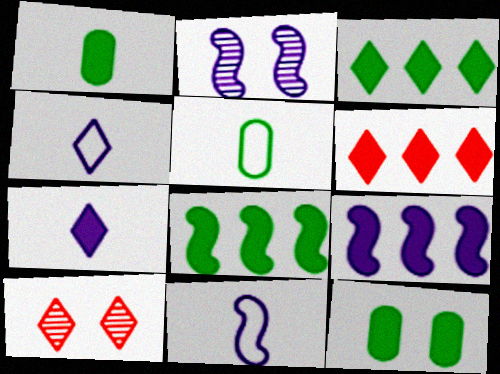[[2, 5, 6], 
[2, 9, 11], 
[3, 4, 10], 
[5, 9, 10]]